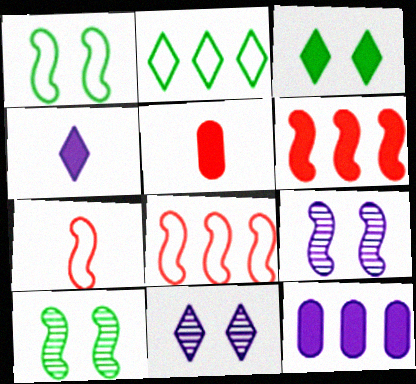[[2, 5, 9]]